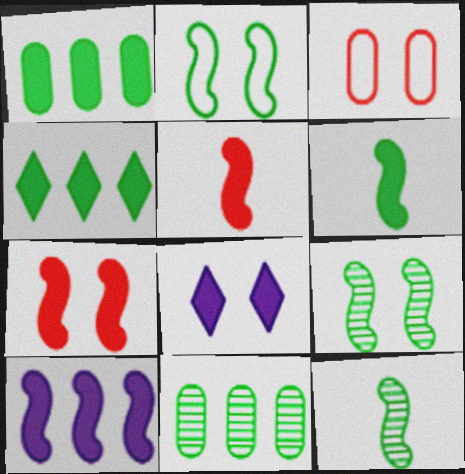[[1, 5, 8], 
[3, 8, 9], 
[6, 7, 10]]